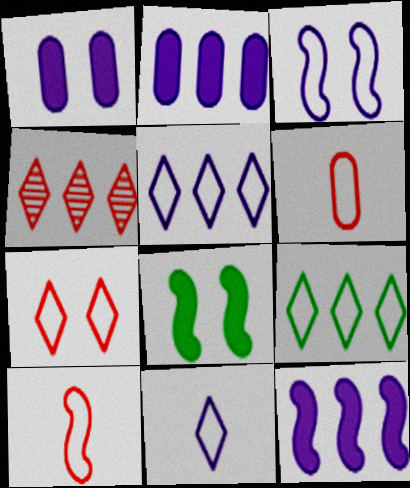[[3, 6, 9], 
[7, 9, 11]]